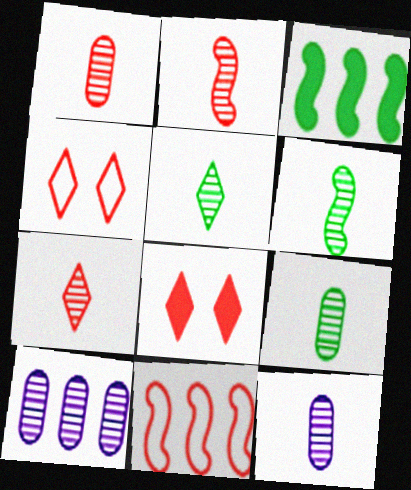[[1, 2, 7], 
[1, 8, 11], 
[1, 9, 12], 
[2, 5, 12], 
[3, 4, 12], 
[5, 6, 9], 
[6, 7, 12]]